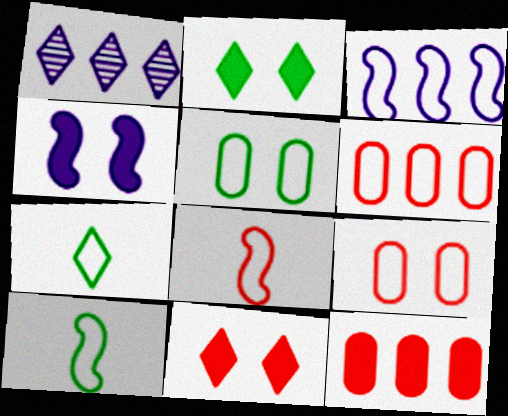[[1, 7, 11], 
[3, 7, 9]]